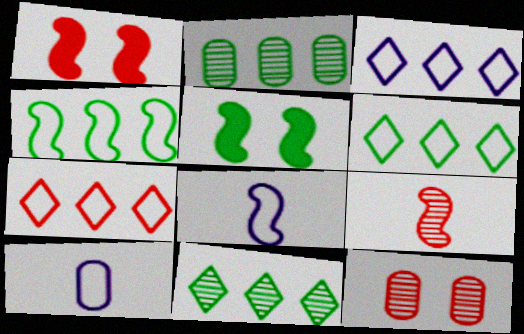[[1, 10, 11], 
[3, 6, 7]]